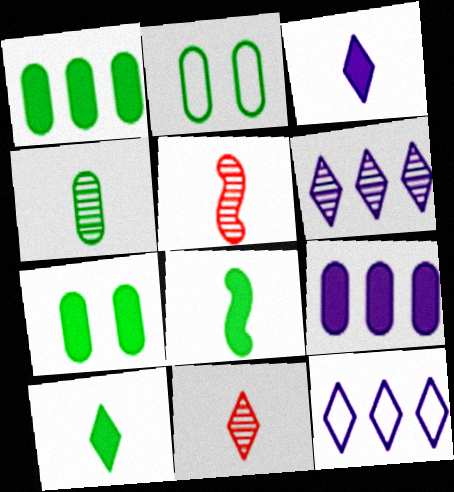[[1, 2, 4], 
[5, 7, 12]]